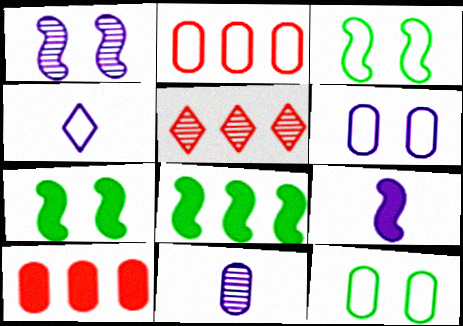[[2, 3, 4], 
[4, 9, 11], 
[5, 9, 12], 
[10, 11, 12]]